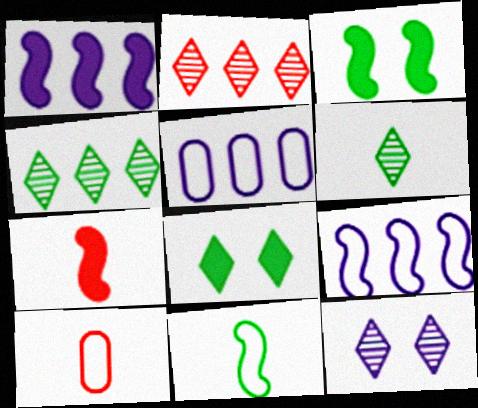[[1, 3, 7], 
[2, 6, 12]]